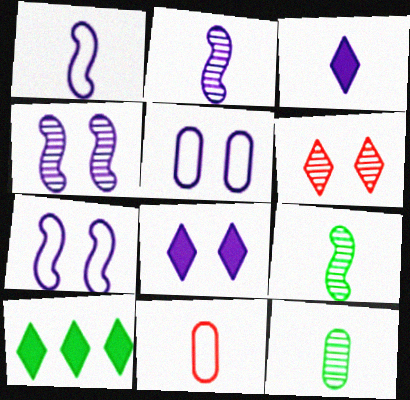[[3, 9, 11], 
[4, 5, 8], 
[4, 10, 11]]